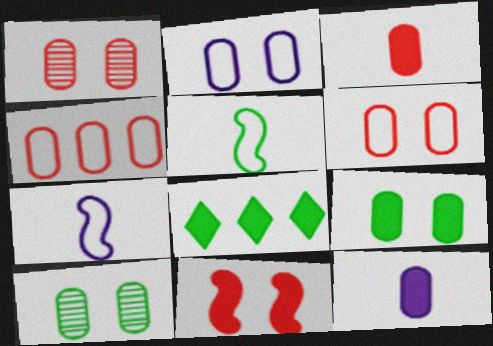[[1, 2, 9], 
[1, 3, 4], 
[1, 7, 8], 
[4, 10, 12], 
[5, 8, 10], 
[8, 11, 12]]